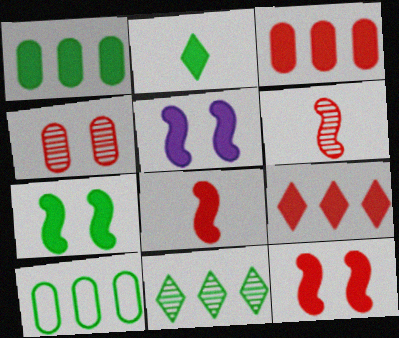[[1, 2, 7], 
[2, 3, 5], 
[5, 7, 12]]